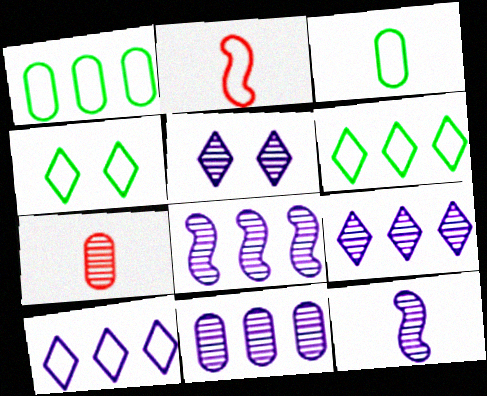[[5, 11, 12], 
[8, 9, 11]]